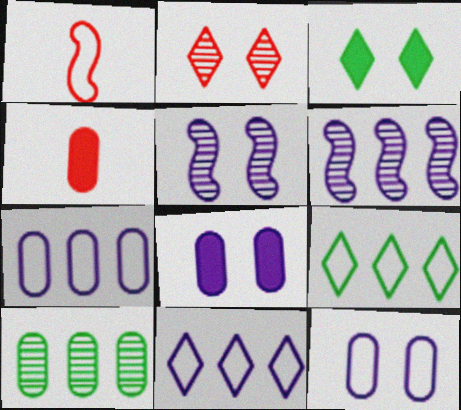[[1, 9, 12], 
[4, 5, 9], 
[4, 10, 12]]